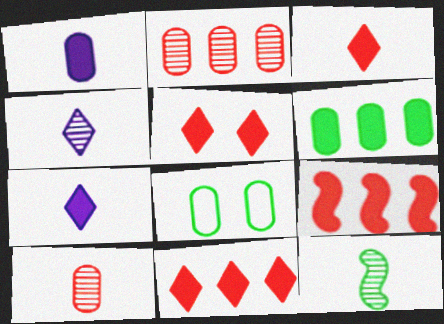[[1, 2, 8], 
[3, 5, 11], 
[4, 8, 9], 
[4, 10, 12]]